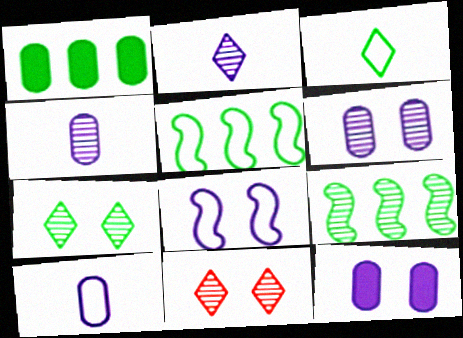[[4, 9, 11]]